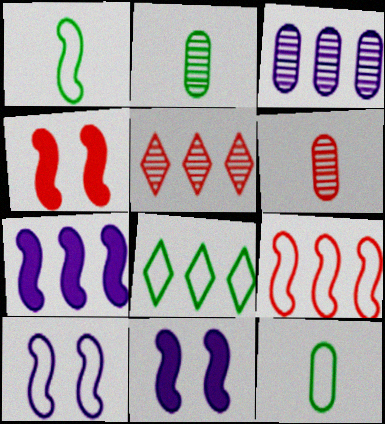[[1, 9, 10], 
[5, 11, 12], 
[6, 8, 11]]